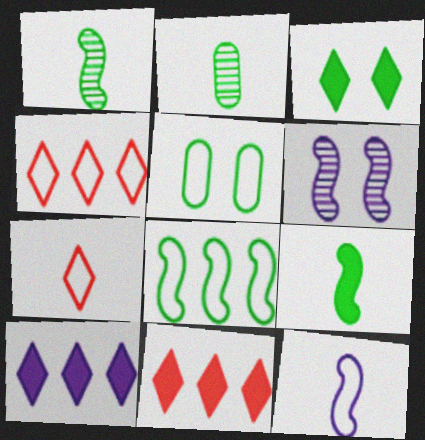[[2, 3, 8], 
[4, 5, 12]]